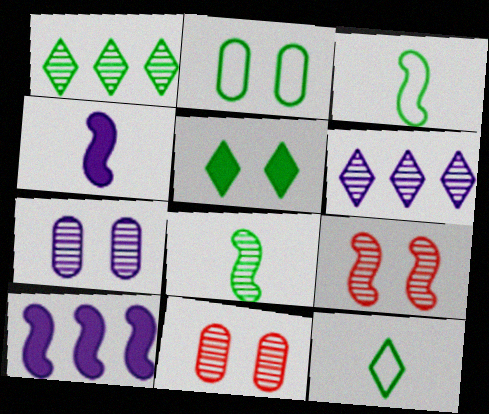[[1, 5, 12], 
[3, 9, 10], 
[6, 8, 11], 
[10, 11, 12]]